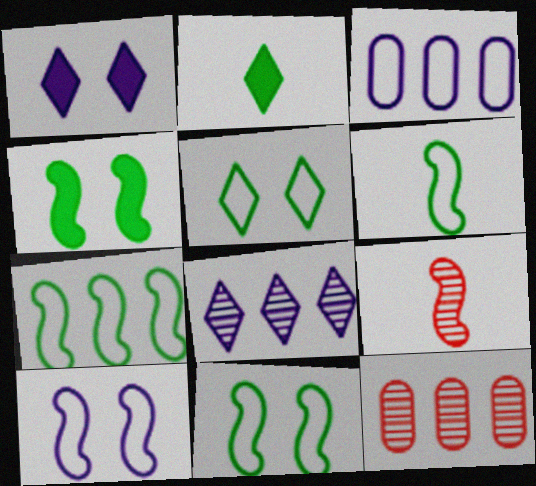[[1, 6, 12], 
[2, 10, 12], 
[6, 7, 11]]